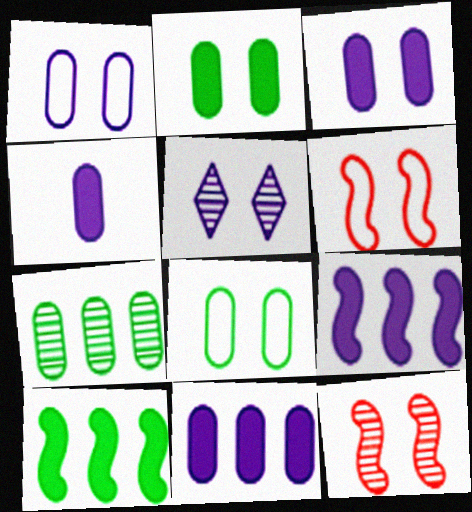[[2, 5, 6], 
[3, 4, 11]]